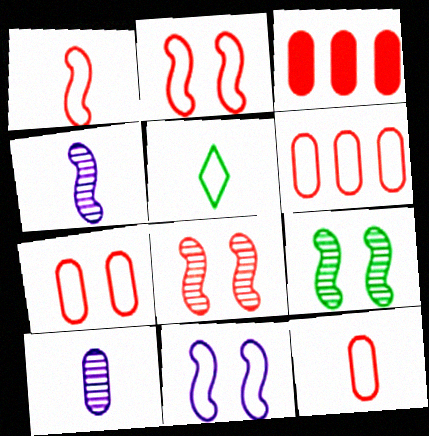[[5, 6, 11], 
[6, 7, 12]]